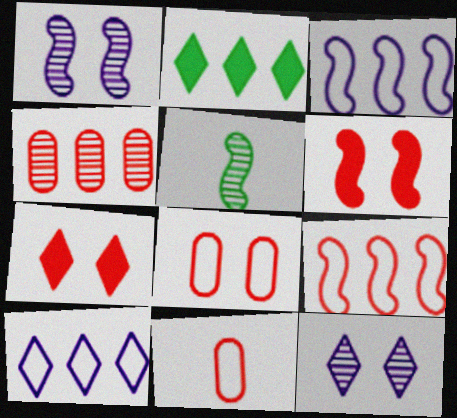[[1, 2, 11], 
[2, 3, 4], 
[3, 5, 6], 
[4, 5, 12]]